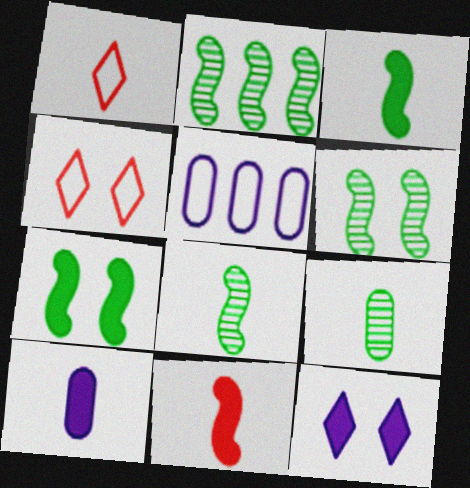[[1, 8, 10], 
[2, 4, 10], 
[2, 6, 8]]